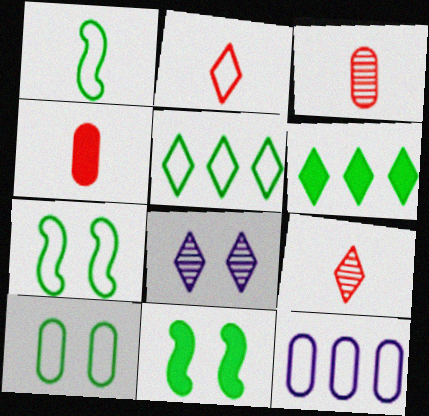[[1, 5, 10], 
[2, 6, 8], 
[2, 7, 12], 
[9, 11, 12]]